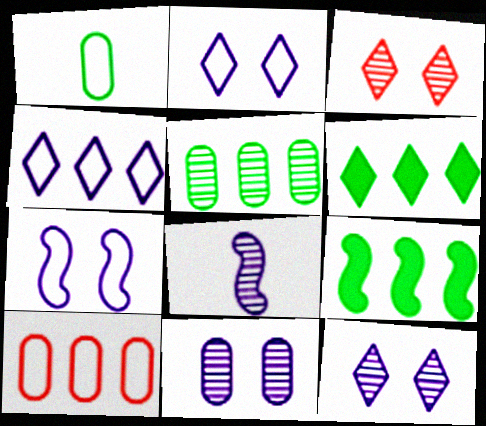[[3, 5, 8]]